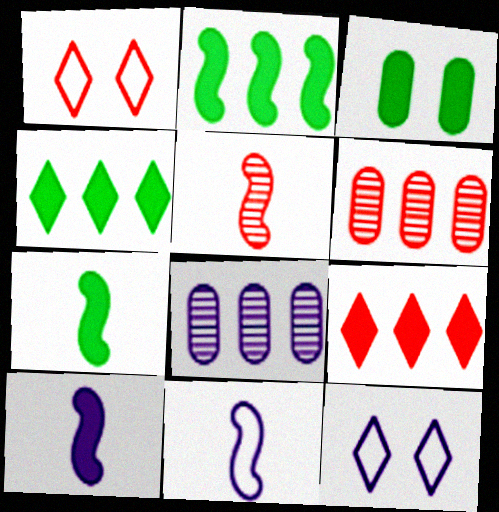[[1, 7, 8], 
[3, 4, 7], 
[3, 9, 10], 
[5, 7, 11], 
[6, 7, 12], 
[8, 10, 12]]